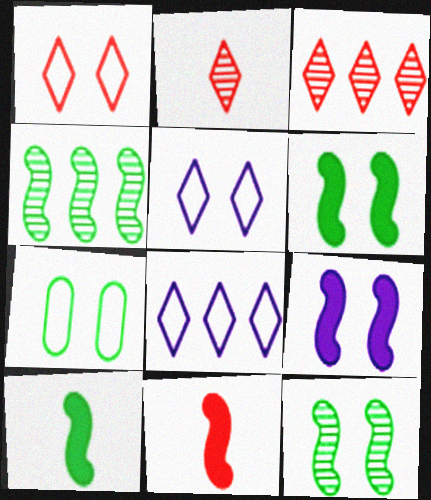[]